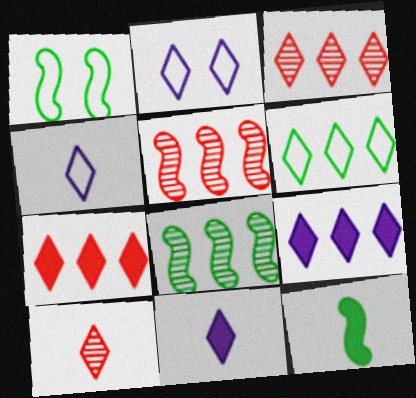[[1, 8, 12], 
[3, 6, 9]]